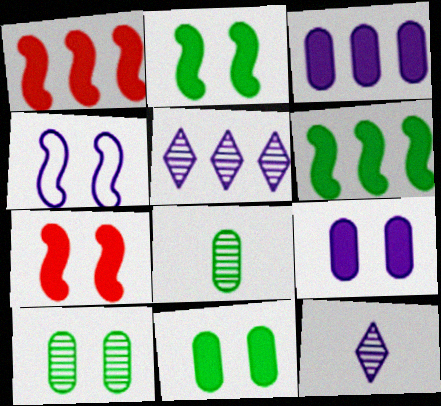[[3, 4, 12]]